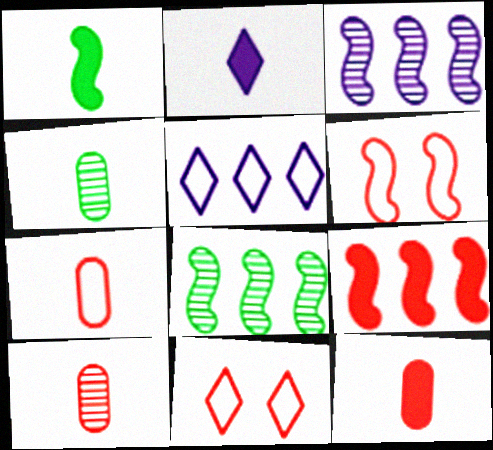[[1, 2, 12], 
[1, 3, 6], 
[7, 10, 12], 
[9, 10, 11]]